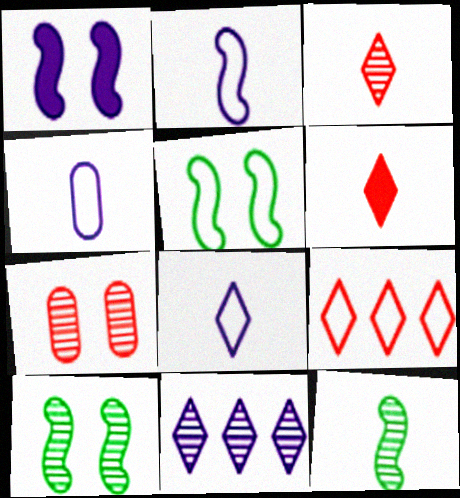[[1, 4, 11], 
[2, 4, 8], 
[4, 5, 9], 
[4, 6, 12], 
[7, 11, 12]]